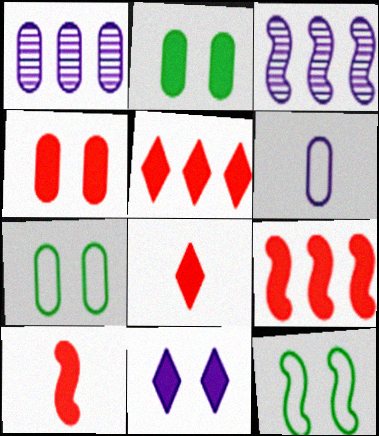[[1, 8, 12], 
[3, 6, 11], 
[3, 7, 8], 
[3, 10, 12], 
[4, 5, 10], 
[4, 8, 9]]